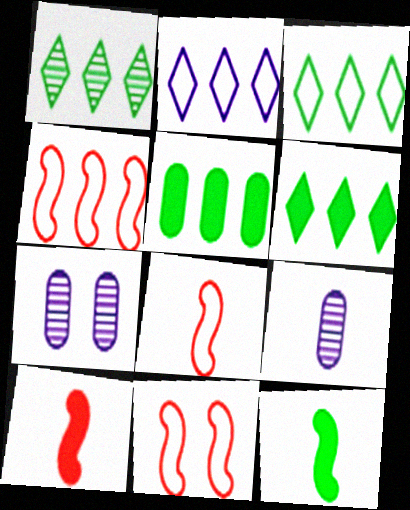[[1, 3, 6], 
[3, 7, 10], 
[4, 8, 11], 
[6, 7, 8], 
[6, 9, 11]]